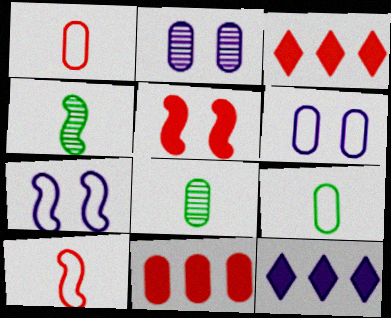[[2, 9, 11], 
[3, 4, 6], 
[3, 7, 8], 
[6, 8, 11]]